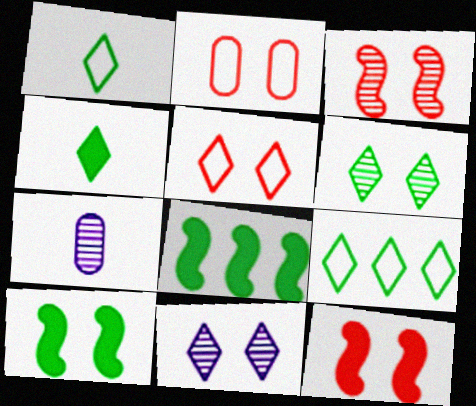[[2, 10, 11], 
[4, 6, 9], 
[5, 7, 8], 
[7, 9, 12]]